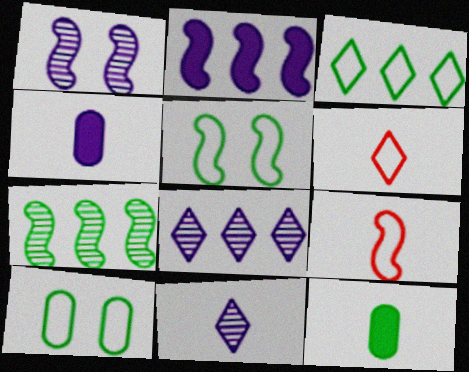[[9, 11, 12]]